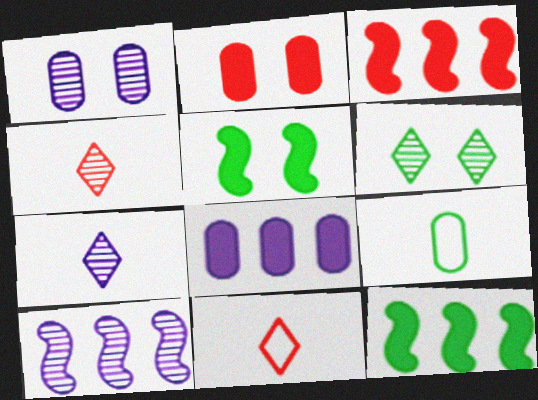[[1, 7, 10], 
[1, 11, 12], 
[6, 9, 12]]